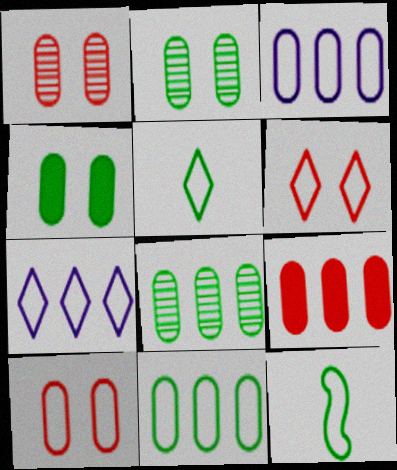[[3, 6, 12], 
[3, 8, 9], 
[5, 6, 7], 
[7, 10, 12]]